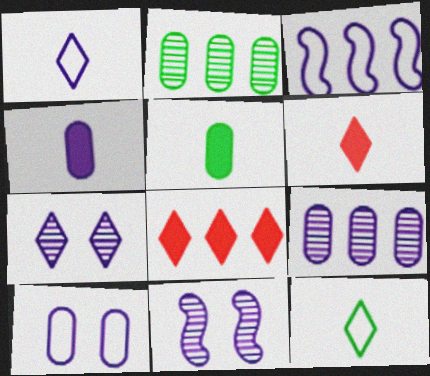[[1, 3, 10], 
[2, 3, 8], 
[3, 4, 7], 
[4, 9, 10], 
[7, 8, 12]]